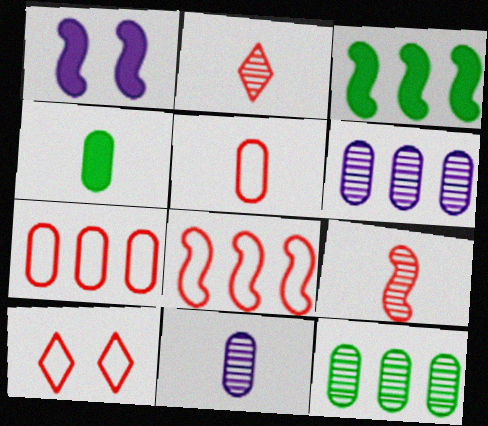[[3, 10, 11], 
[4, 5, 11], 
[5, 8, 10]]